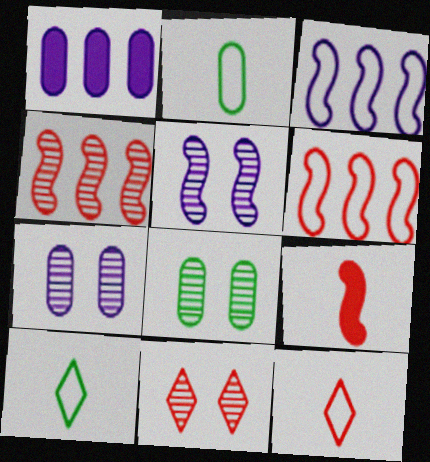[[5, 8, 11]]